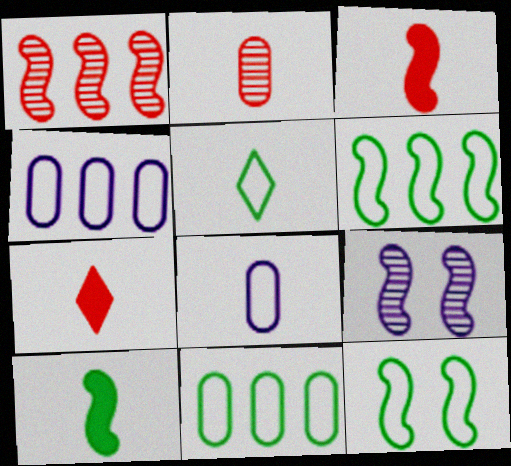[[3, 6, 9], 
[5, 11, 12], 
[7, 9, 11]]